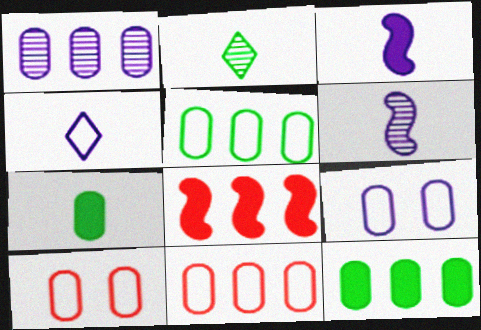[[1, 7, 10], 
[1, 11, 12], 
[2, 8, 9]]